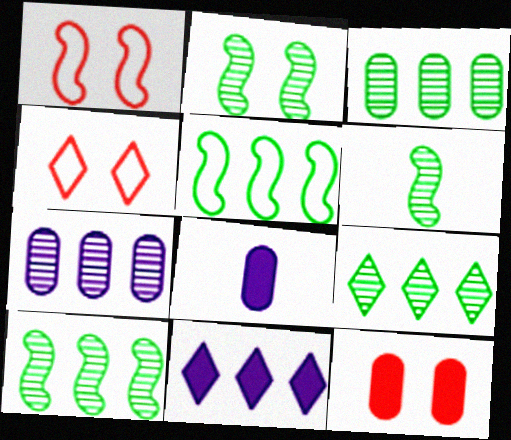[[1, 8, 9], 
[2, 6, 10], 
[3, 9, 10], 
[4, 8, 10]]